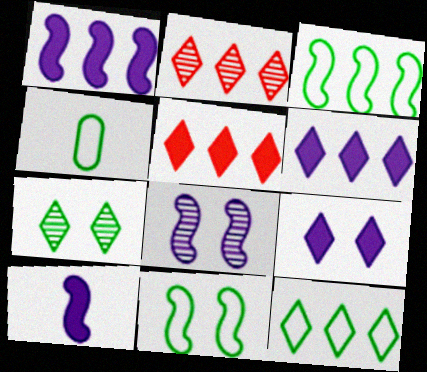[[2, 6, 12], 
[4, 5, 8], 
[4, 11, 12]]